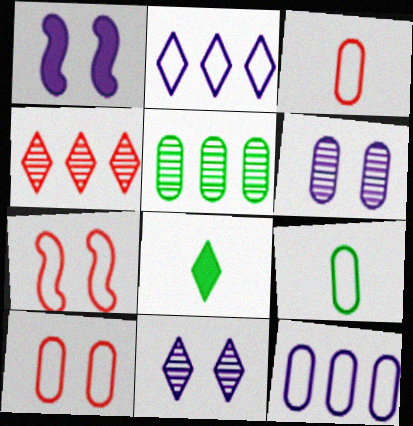[[1, 4, 9], 
[2, 7, 9], 
[9, 10, 12]]